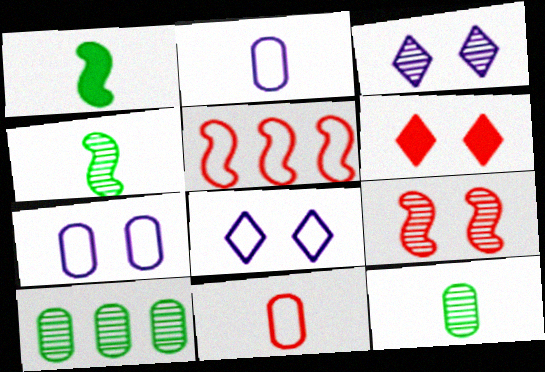[]